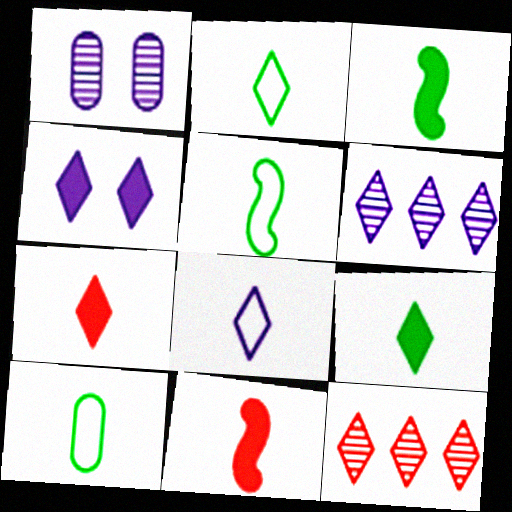[[2, 4, 12], 
[2, 5, 10], 
[4, 6, 8]]